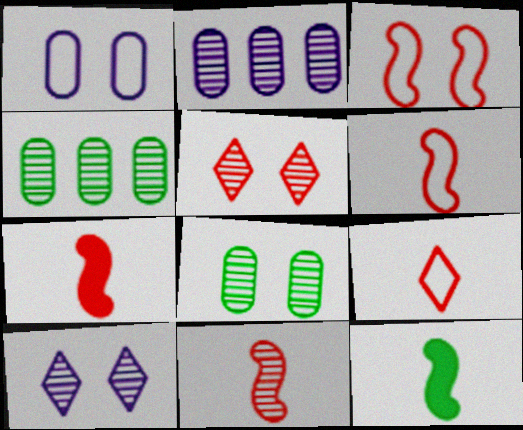[[4, 10, 11], 
[6, 7, 11]]